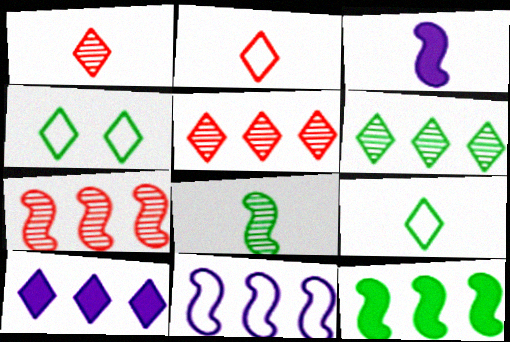[[1, 4, 10], 
[7, 11, 12]]